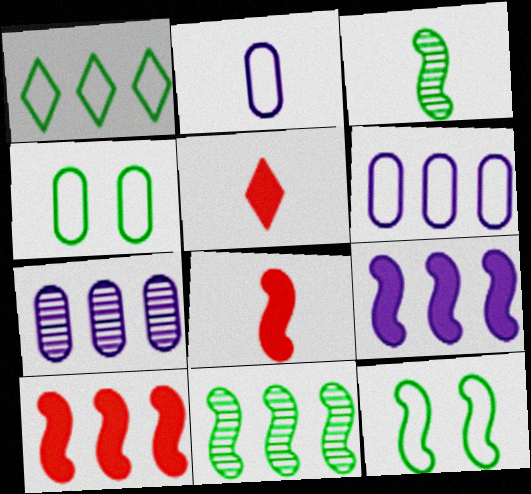[[1, 7, 10], 
[2, 3, 5], 
[5, 7, 12]]